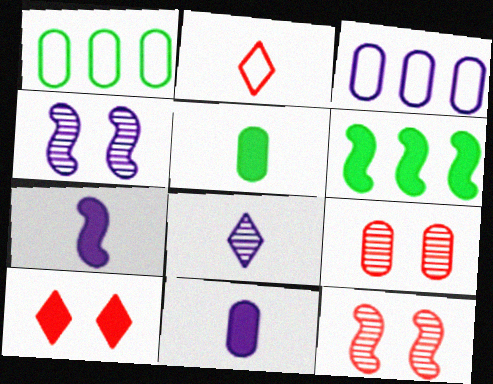[[1, 9, 11], 
[3, 5, 9], 
[6, 10, 11]]